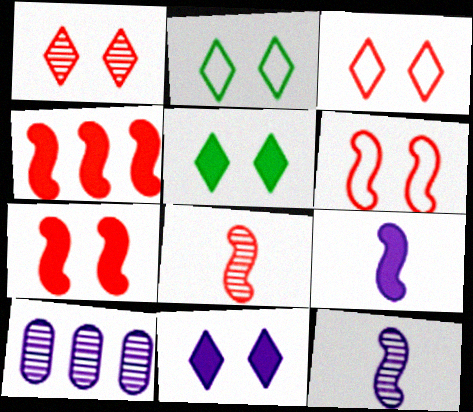[[1, 2, 11], 
[4, 6, 8]]